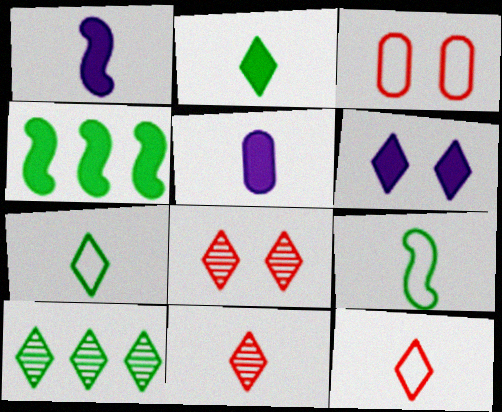[[1, 3, 10], 
[5, 9, 11], 
[6, 10, 12]]